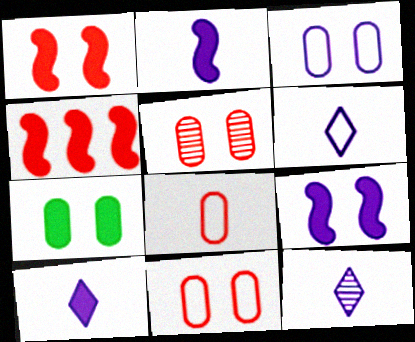[[3, 5, 7], 
[4, 7, 10], 
[6, 10, 12]]